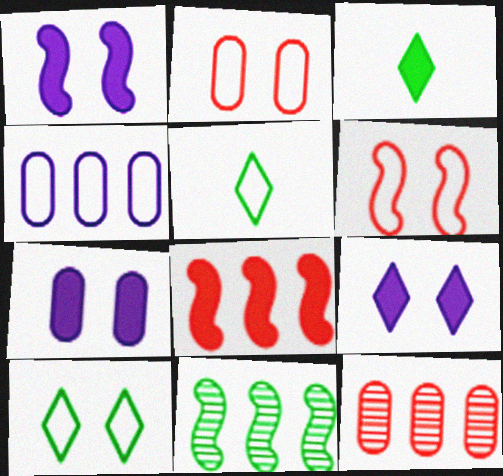[[1, 5, 12], 
[1, 7, 9], 
[3, 7, 8], 
[4, 5, 6]]